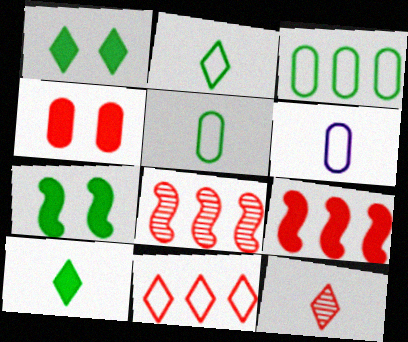[[1, 6, 8]]